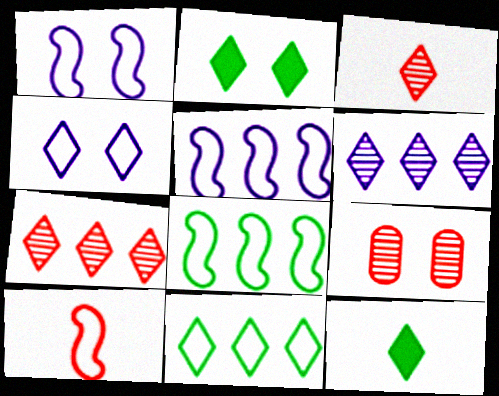[[1, 2, 9], 
[1, 8, 10], 
[4, 7, 12], 
[5, 9, 12]]